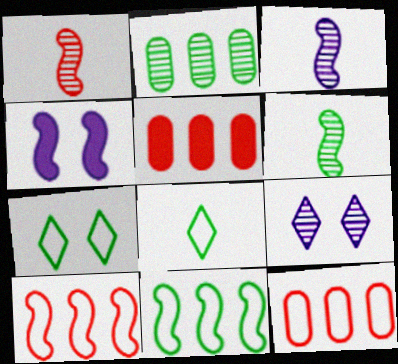[[1, 2, 9], 
[1, 3, 6], 
[1, 4, 11], 
[3, 5, 7], 
[4, 6, 10]]